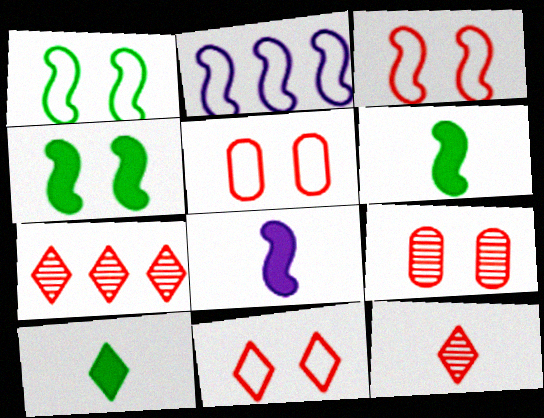[[2, 9, 10], 
[3, 5, 11]]